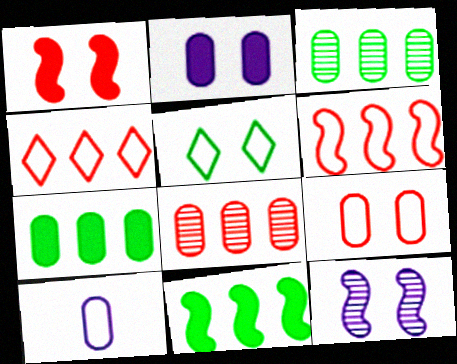[[5, 6, 10]]